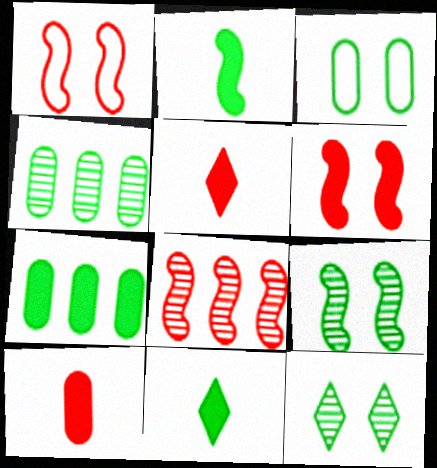[]